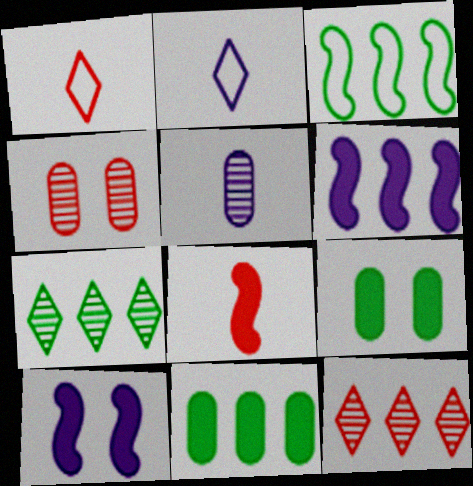[[3, 7, 11]]